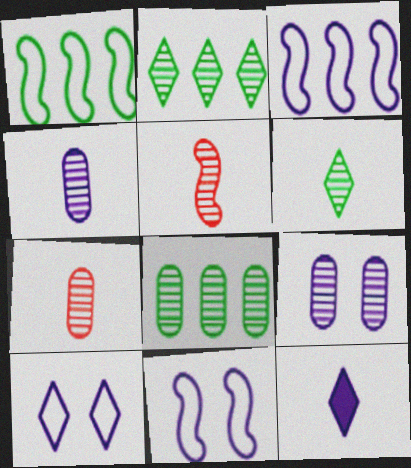[[2, 5, 9], 
[3, 9, 12], 
[4, 5, 6], 
[7, 8, 9]]